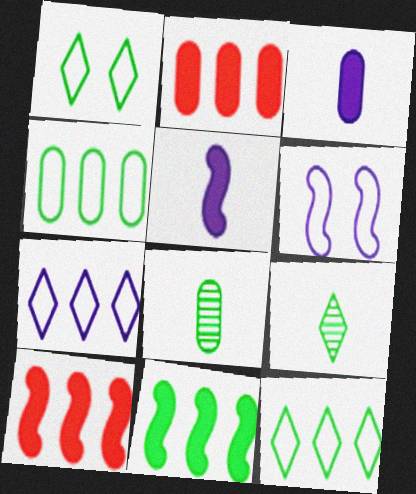[[1, 8, 11], 
[2, 6, 9]]